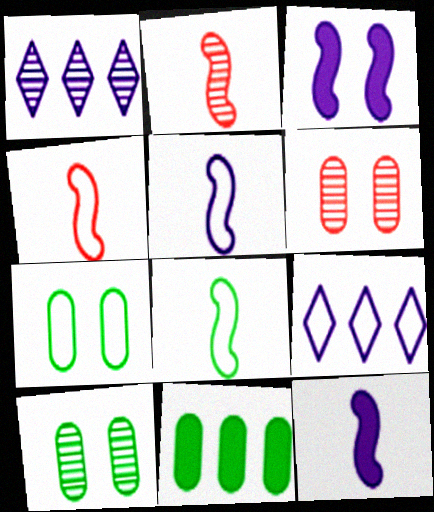[[1, 2, 10], 
[2, 8, 12], 
[4, 5, 8], 
[4, 7, 9]]